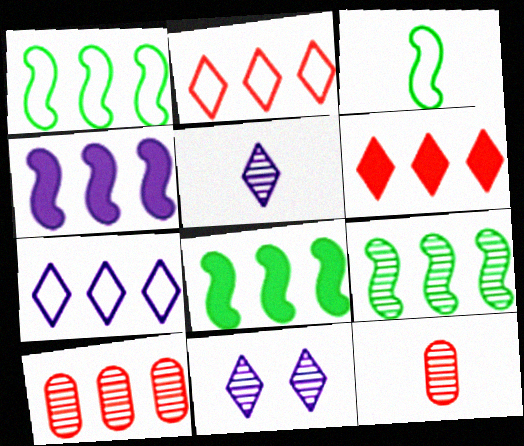[[1, 8, 9], 
[7, 8, 10], 
[9, 11, 12]]